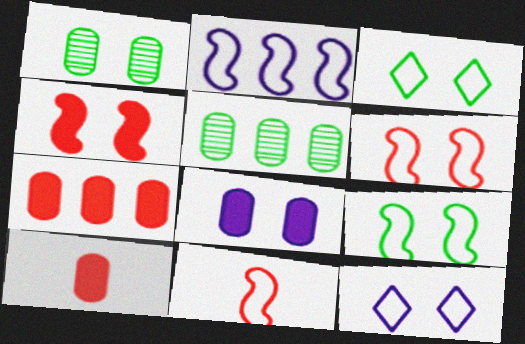[[1, 4, 12], 
[2, 9, 11]]